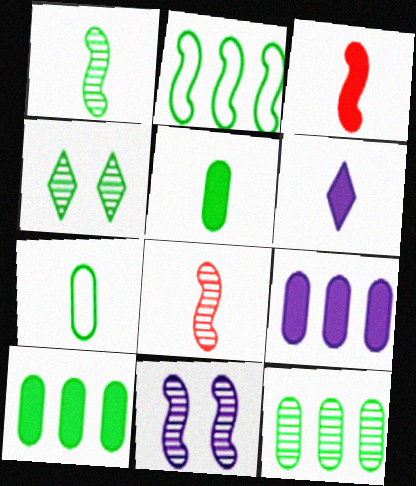[[1, 4, 12], 
[2, 3, 11], 
[2, 4, 5], 
[3, 5, 6], 
[6, 7, 8]]